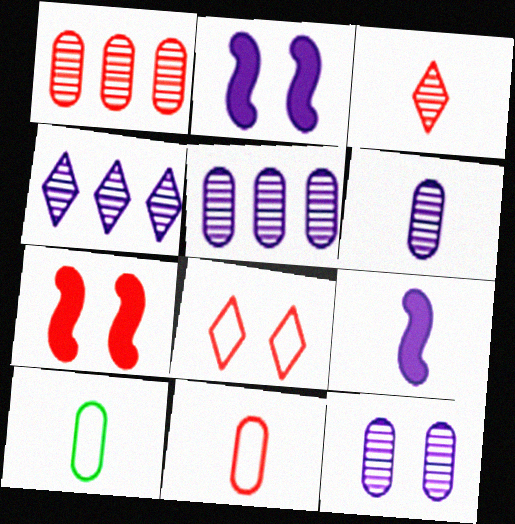[[3, 9, 10], 
[4, 7, 10], 
[5, 6, 12]]